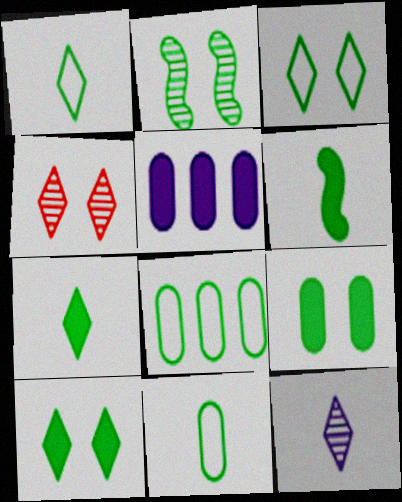[[2, 3, 9], 
[2, 7, 8]]